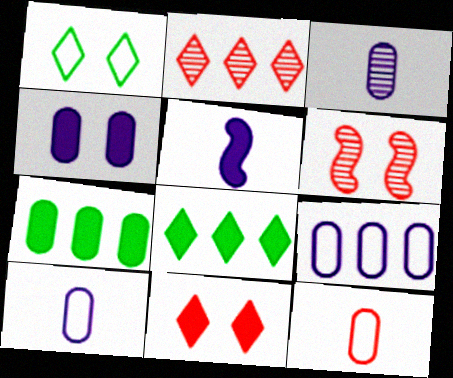[[1, 4, 6], 
[3, 4, 9], 
[5, 7, 11], 
[6, 8, 10]]